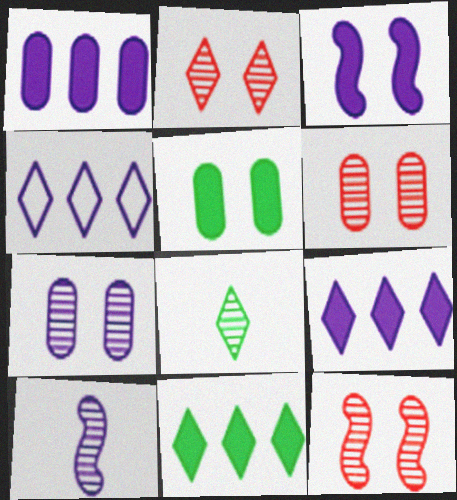[[2, 6, 12]]